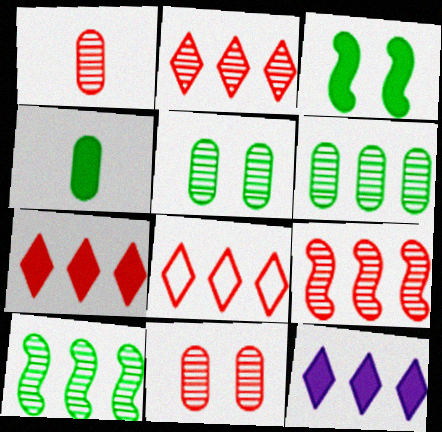[[2, 7, 8]]